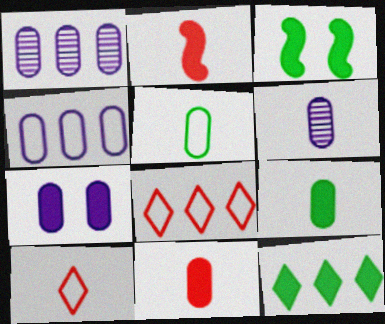[[1, 3, 10], 
[2, 7, 12], 
[3, 6, 8], 
[3, 9, 12], 
[4, 6, 7], 
[5, 6, 11]]